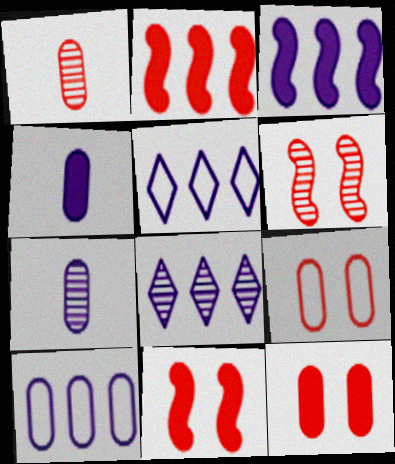[[3, 8, 10]]